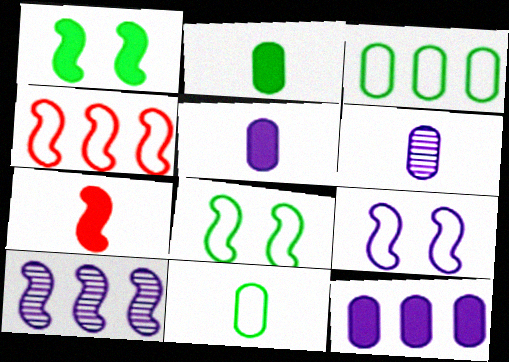[[7, 8, 10]]